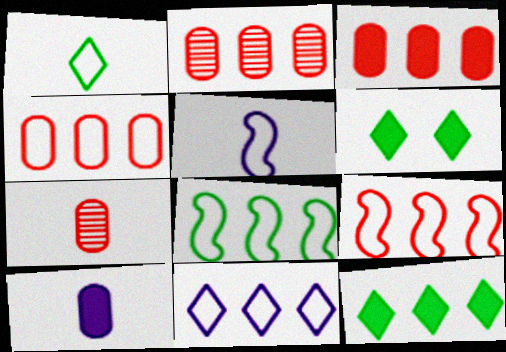[[2, 3, 4], 
[2, 5, 6], 
[4, 8, 11]]